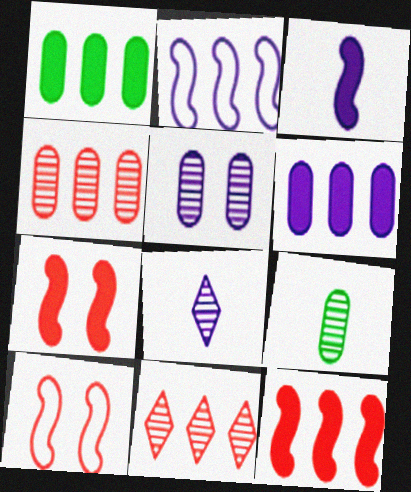[[1, 2, 11], 
[1, 8, 10], 
[4, 5, 9]]